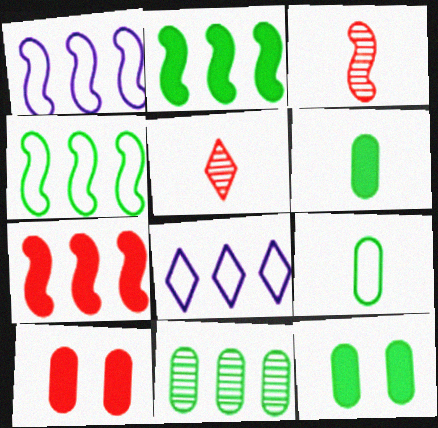[[1, 5, 12], 
[3, 8, 12], 
[7, 8, 11], 
[9, 11, 12]]